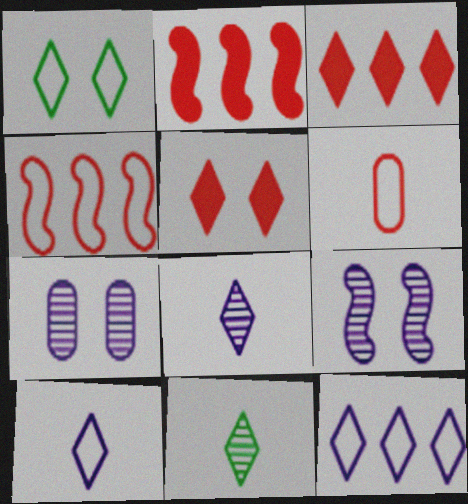[[1, 3, 8], 
[5, 11, 12]]